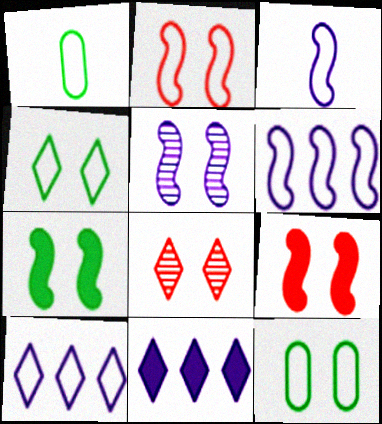[[1, 2, 10], 
[2, 5, 7]]